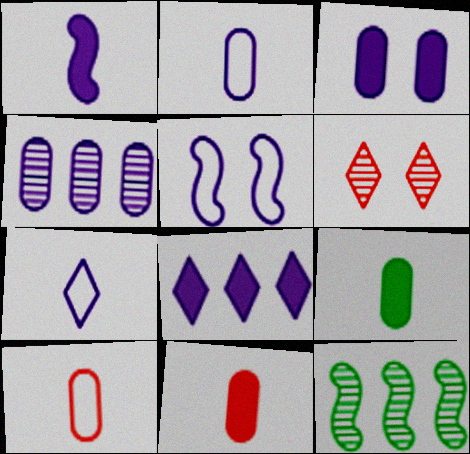[[1, 3, 8], 
[2, 3, 4]]